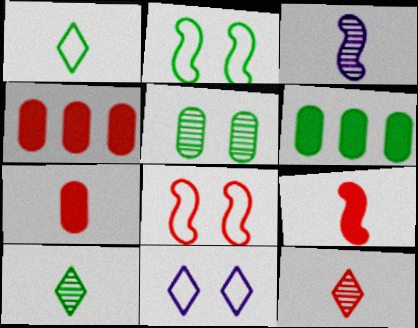[[1, 3, 7], 
[2, 6, 10], 
[4, 8, 12]]